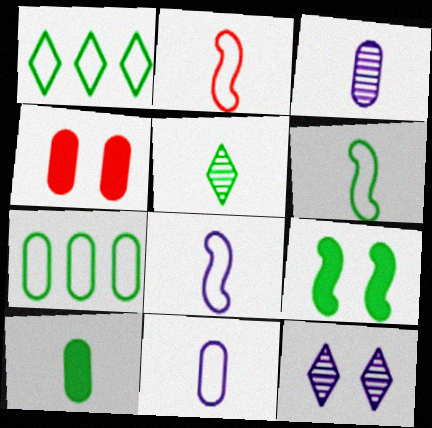[[2, 6, 8], 
[3, 4, 7], 
[5, 6, 10], 
[5, 7, 9]]